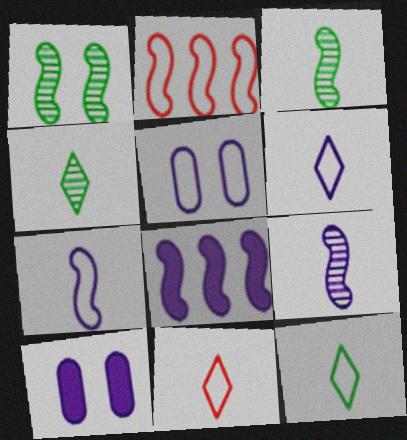[[2, 4, 10], 
[2, 5, 12], 
[6, 11, 12]]